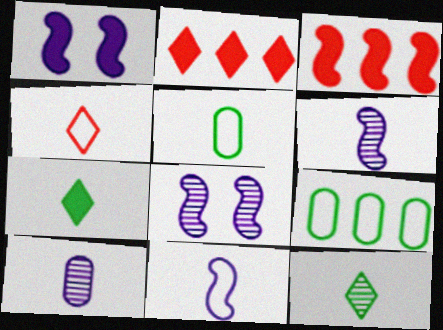[[2, 5, 8], 
[4, 5, 11]]